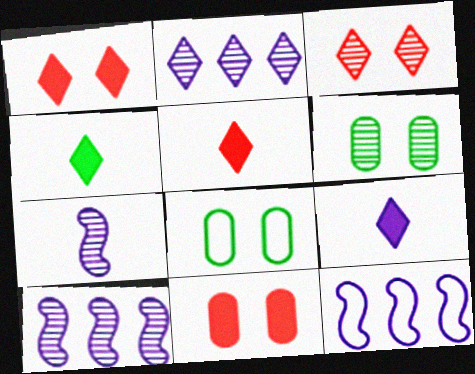[[4, 5, 9], 
[5, 6, 12], 
[5, 8, 10]]